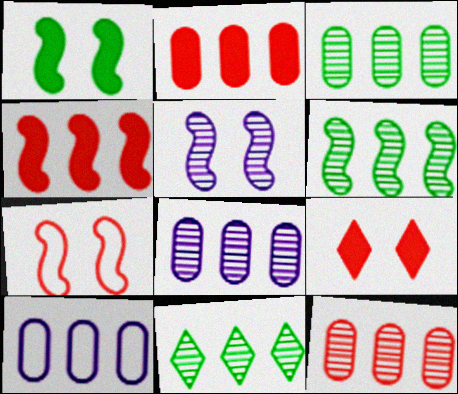[[1, 5, 7], 
[2, 3, 10], 
[3, 6, 11], 
[3, 8, 12], 
[4, 10, 11]]